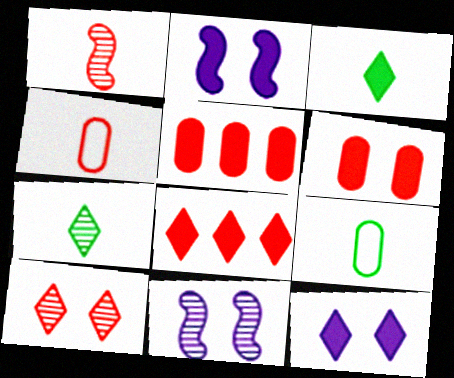[[2, 3, 5], 
[3, 8, 12], 
[8, 9, 11]]